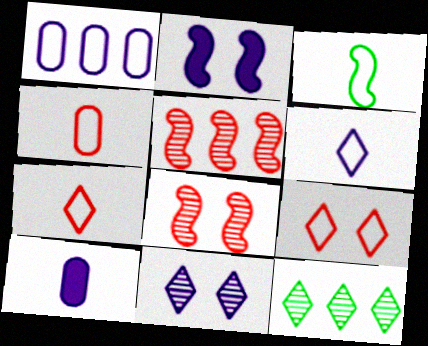[[1, 3, 9], 
[2, 3, 5], 
[2, 4, 12], 
[3, 4, 6]]